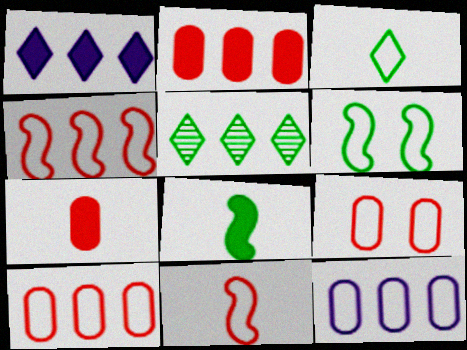[]